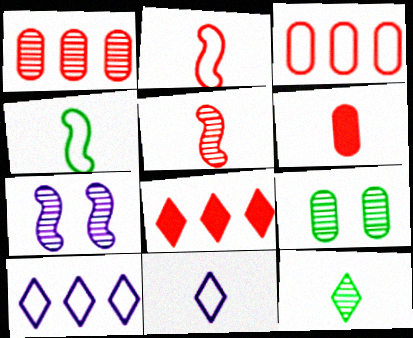[[1, 7, 12]]